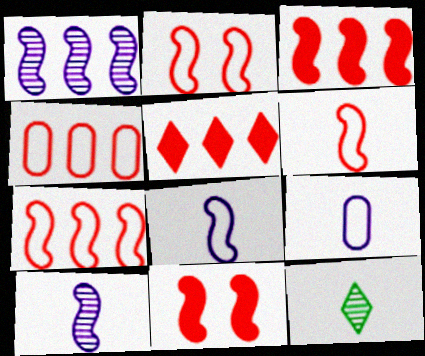[[2, 6, 7]]